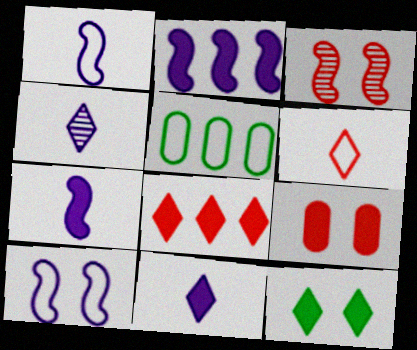[[3, 5, 11], 
[5, 6, 10], 
[8, 11, 12]]